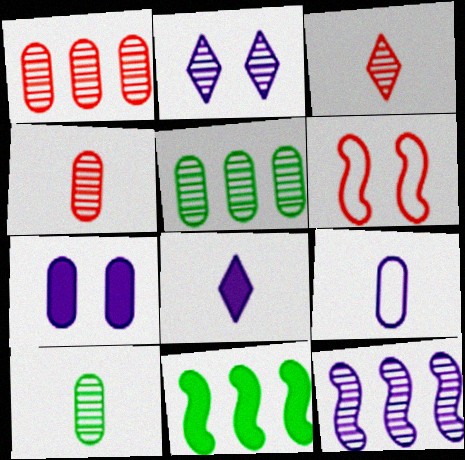[[5, 6, 8]]